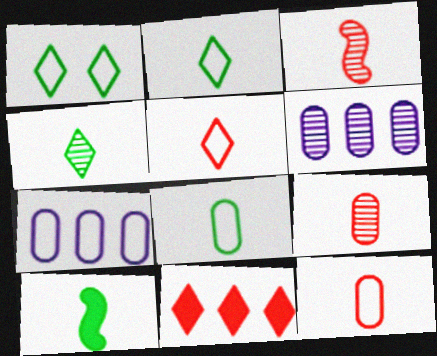[[4, 8, 10]]